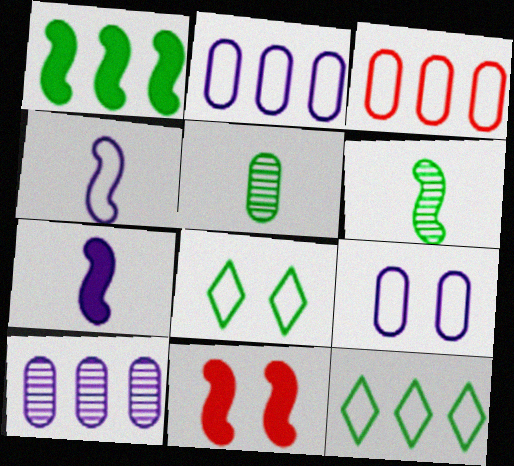[[1, 5, 8], 
[1, 7, 11], 
[3, 4, 8]]